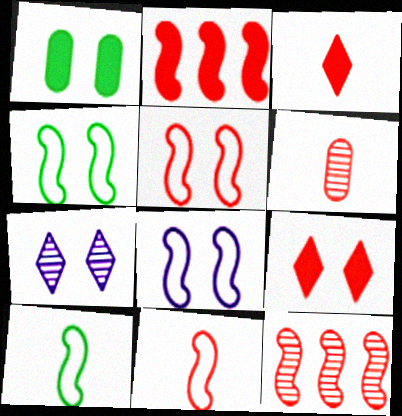[[1, 5, 7], 
[3, 6, 11], 
[4, 5, 8]]